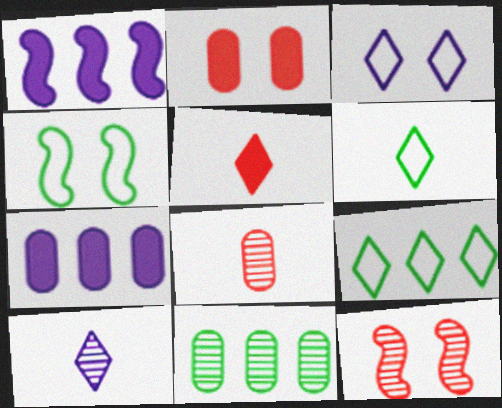[[5, 6, 10], 
[6, 7, 12], 
[10, 11, 12]]